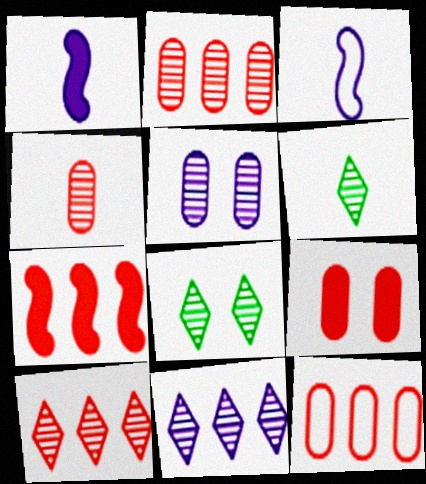[[1, 8, 12], 
[4, 9, 12], 
[7, 10, 12]]